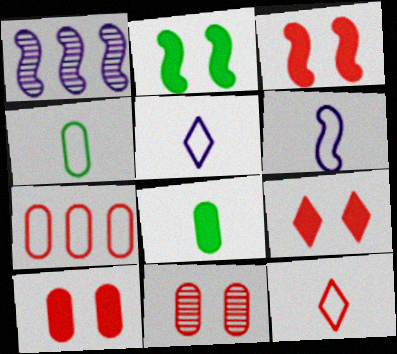[[1, 4, 9], 
[3, 9, 10], 
[4, 6, 12]]